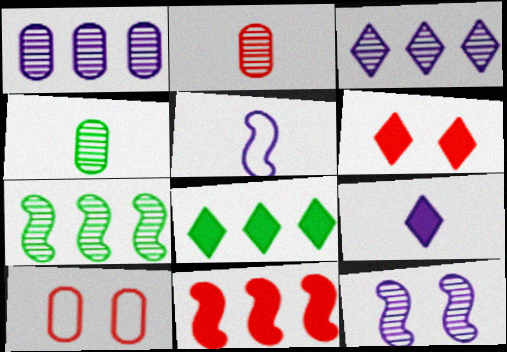[[6, 8, 9], 
[7, 9, 10]]